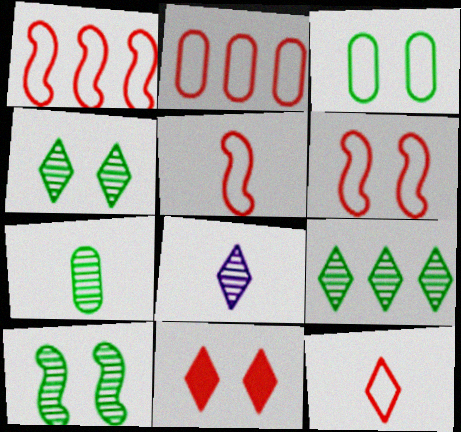[[1, 5, 6], 
[2, 6, 12], 
[7, 9, 10]]